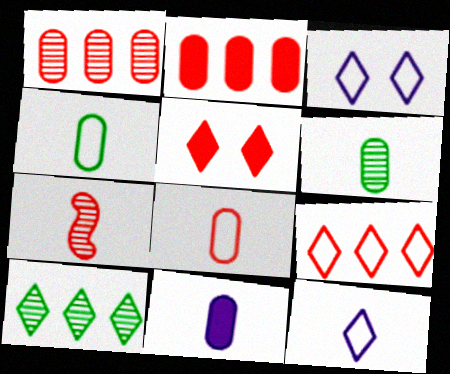[[5, 10, 12], 
[6, 8, 11]]